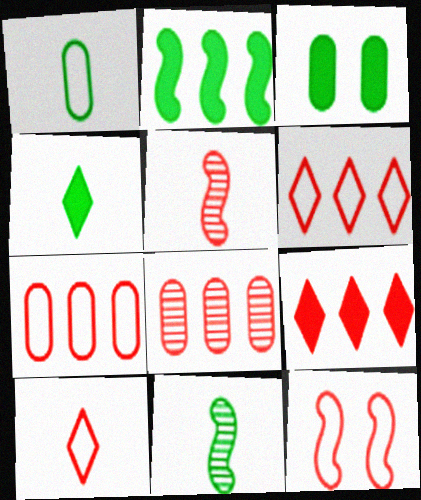[[1, 4, 11], 
[2, 3, 4], 
[7, 10, 12]]